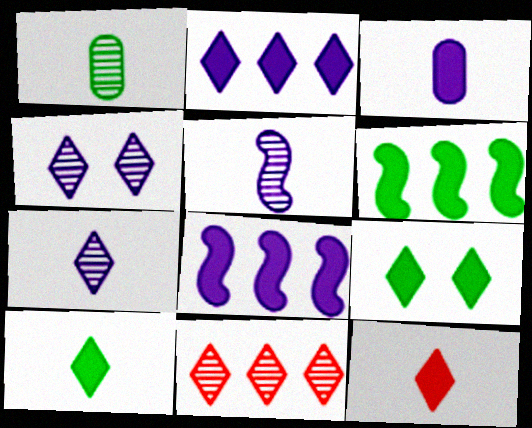[[2, 9, 12]]